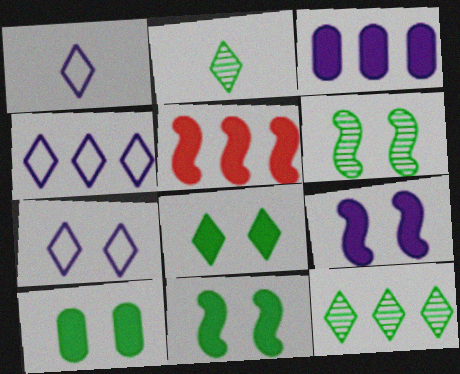[[1, 4, 7], 
[8, 10, 11]]